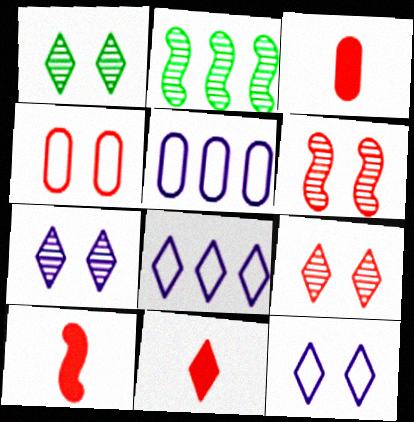[[1, 5, 10], 
[1, 7, 9], 
[1, 8, 11], 
[2, 3, 12], 
[3, 10, 11]]